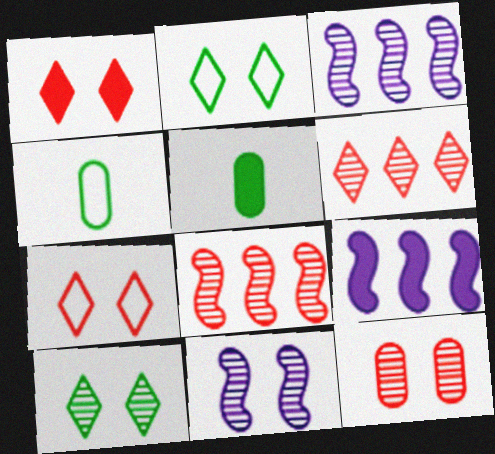[[1, 3, 4], 
[1, 5, 9], 
[3, 5, 7], 
[10, 11, 12]]